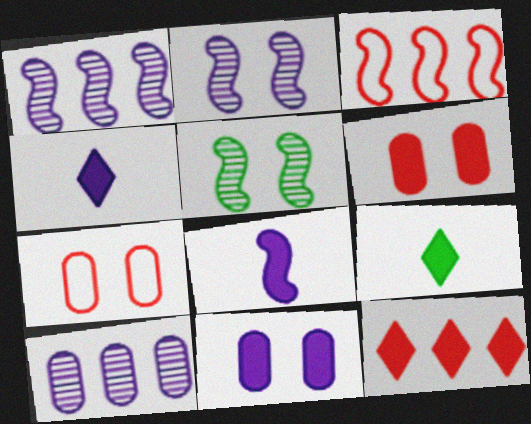[[1, 7, 9], 
[3, 5, 8]]